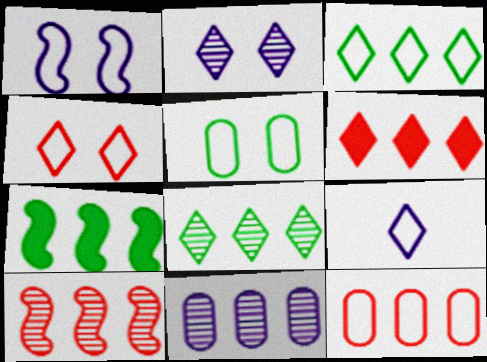[[1, 4, 5], 
[3, 4, 9], 
[6, 10, 12], 
[8, 10, 11]]